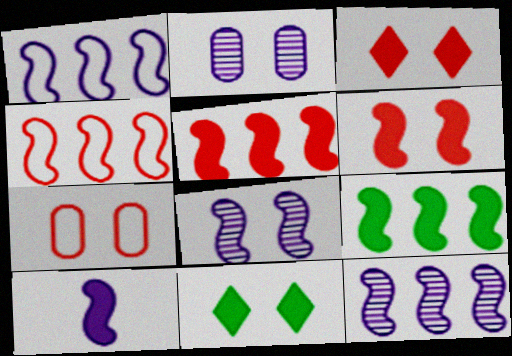[[1, 8, 10], 
[4, 9, 12], 
[6, 9, 10], 
[7, 8, 11]]